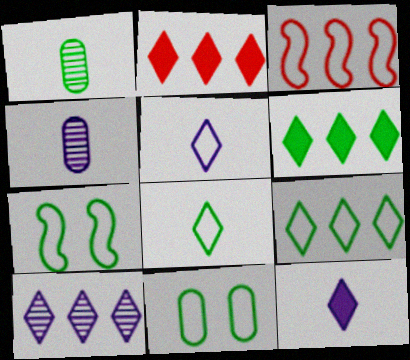[[1, 6, 7], 
[2, 4, 7], 
[2, 9, 10], 
[3, 5, 11]]